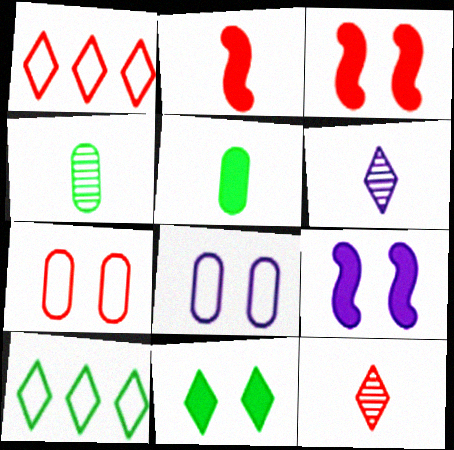[[1, 4, 9], 
[1, 6, 11]]